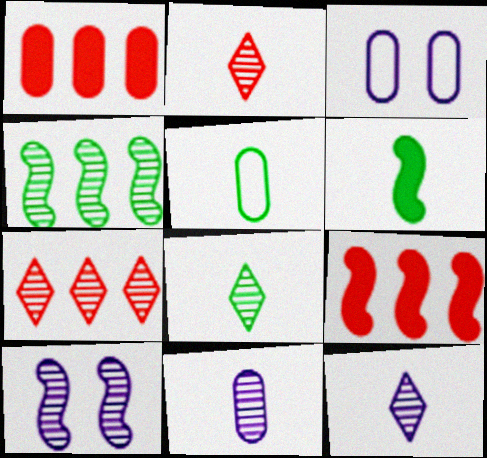[[2, 8, 12], 
[3, 6, 7], 
[3, 8, 9], 
[5, 6, 8]]